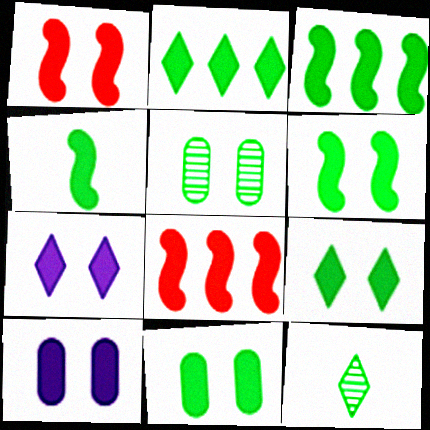[[1, 7, 11], 
[1, 9, 10], 
[2, 4, 11], 
[3, 4, 6], 
[6, 9, 11]]